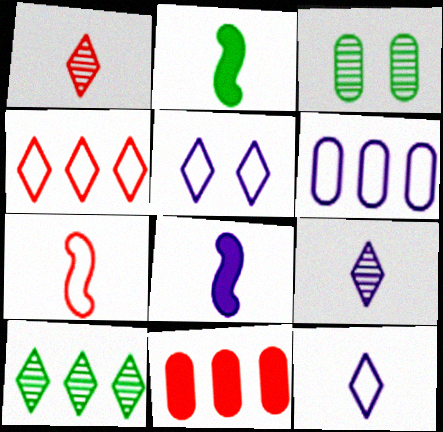[[3, 4, 8]]